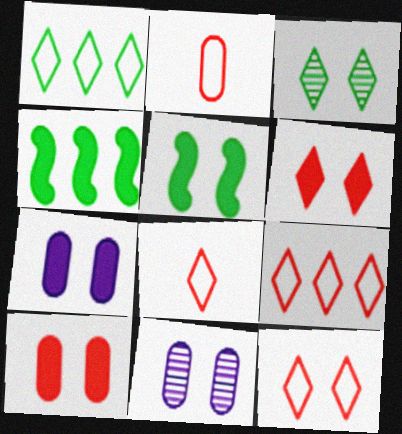[[4, 8, 11], 
[5, 6, 7], 
[5, 11, 12], 
[8, 9, 12]]